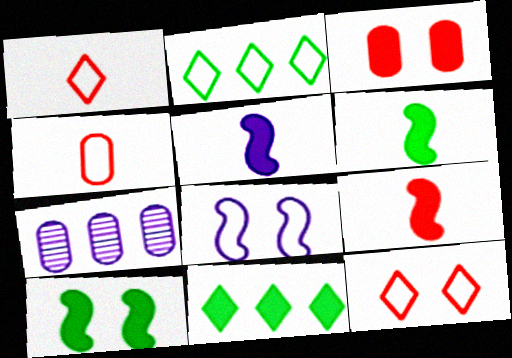[[1, 7, 10], 
[2, 4, 8], 
[3, 5, 11], 
[5, 6, 9], 
[6, 7, 12]]